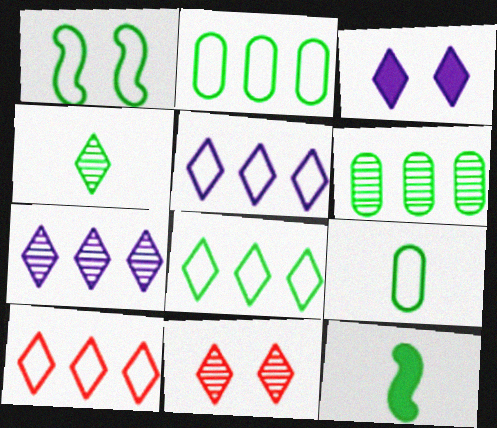[[1, 8, 9], 
[3, 4, 10], 
[4, 7, 11], 
[4, 9, 12], 
[5, 8, 10]]